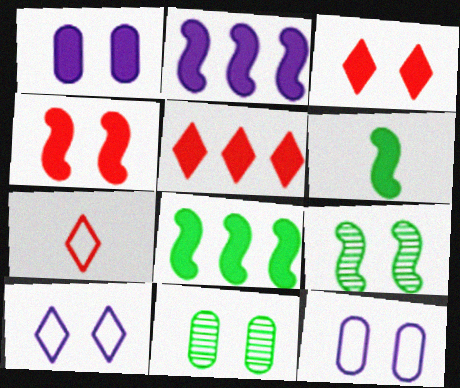[[1, 5, 6], 
[2, 4, 6], 
[2, 7, 11], 
[3, 9, 12], 
[4, 10, 11]]